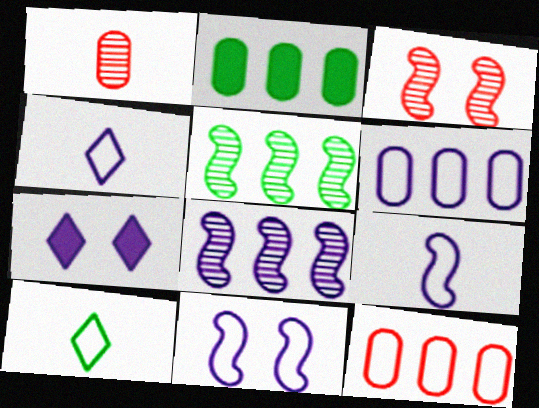[[2, 3, 4], 
[4, 6, 11], 
[10, 11, 12]]